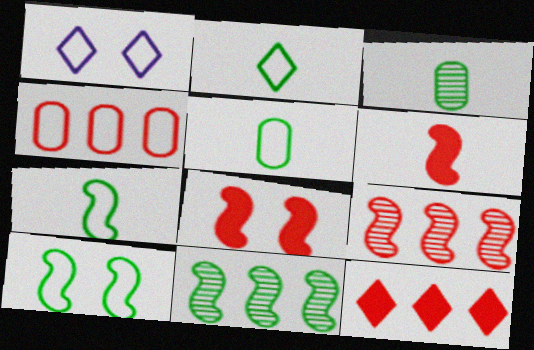[[1, 4, 7], 
[2, 5, 7], 
[4, 9, 12]]